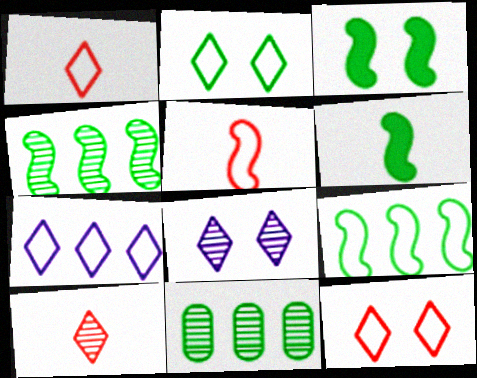[[1, 2, 7], 
[2, 6, 11]]